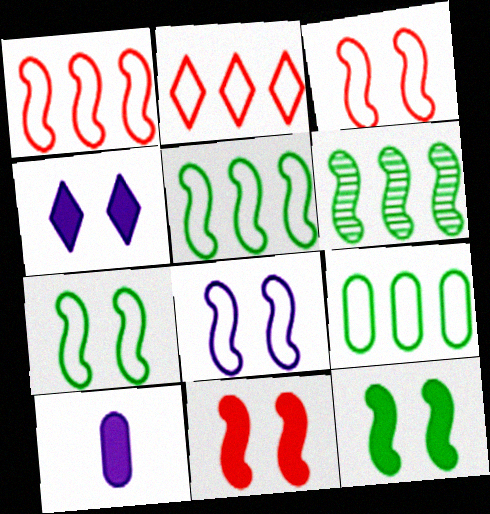[[3, 7, 8]]